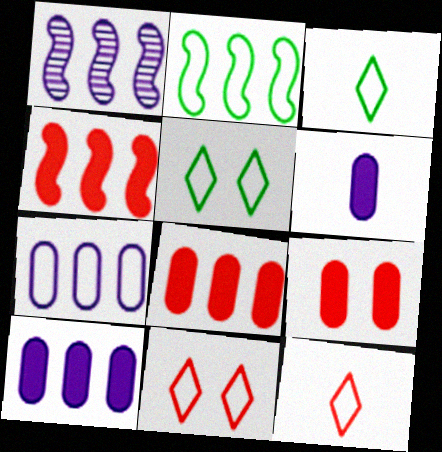[[1, 2, 4], 
[1, 3, 9]]